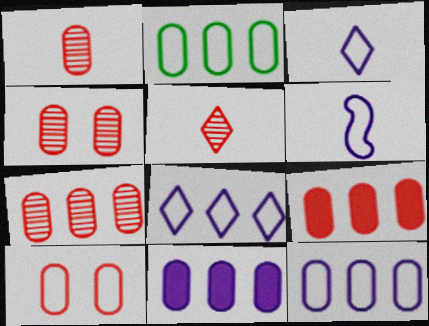[[1, 4, 7], 
[1, 9, 10], 
[2, 7, 11]]